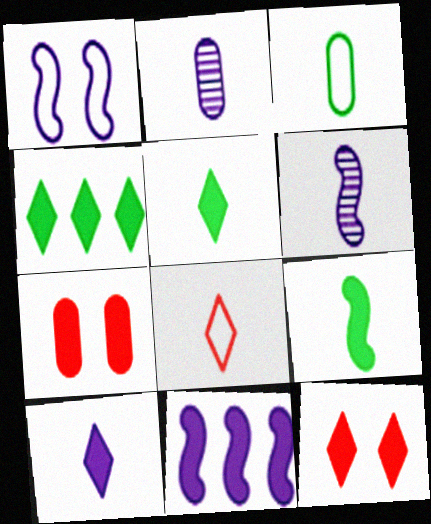[[1, 6, 11], 
[2, 8, 9], 
[4, 10, 12], 
[5, 7, 11]]